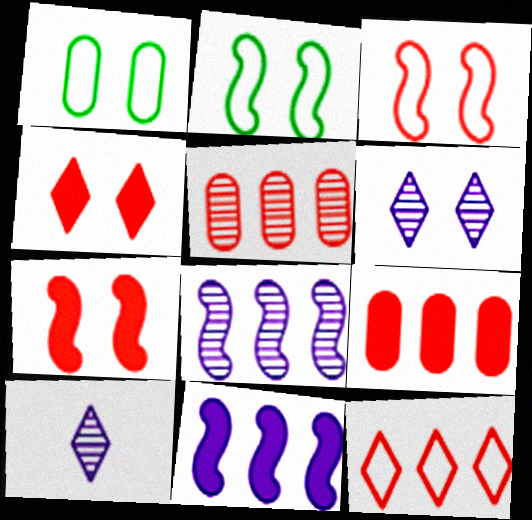[[1, 6, 7], 
[2, 9, 10]]